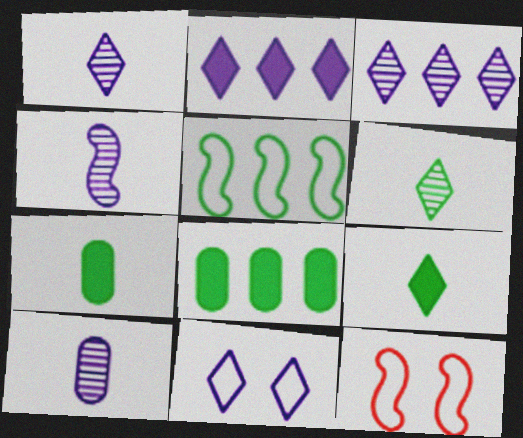[[1, 2, 11], 
[1, 4, 10], 
[1, 8, 12], 
[3, 7, 12]]